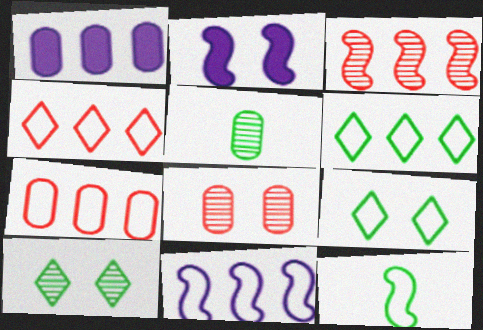[[1, 3, 6], 
[2, 3, 12], 
[2, 4, 5], 
[2, 8, 9], 
[6, 7, 11]]